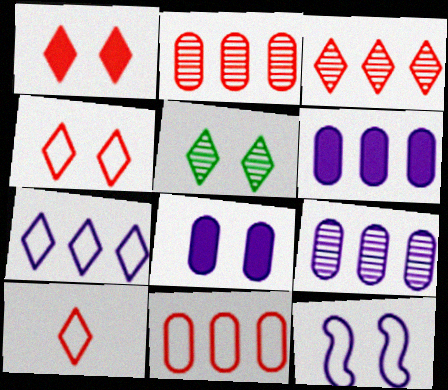[[1, 3, 10]]